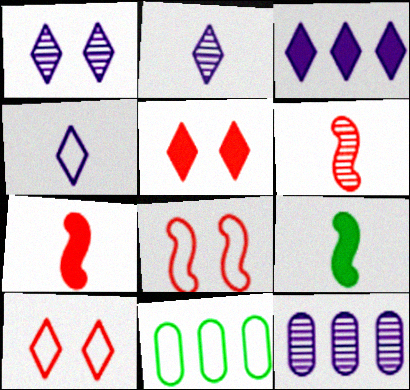[[1, 3, 4], 
[1, 7, 11], 
[4, 8, 11], 
[9, 10, 12]]